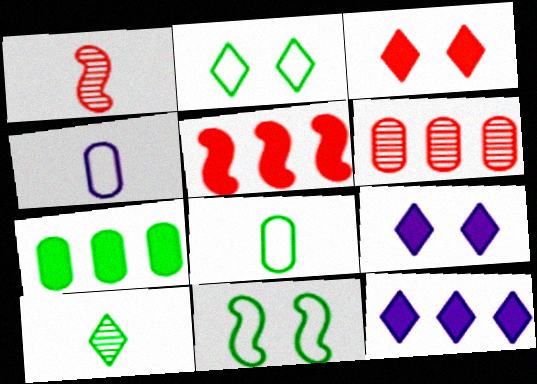[[5, 7, 12], 
[7, 10, 11]]